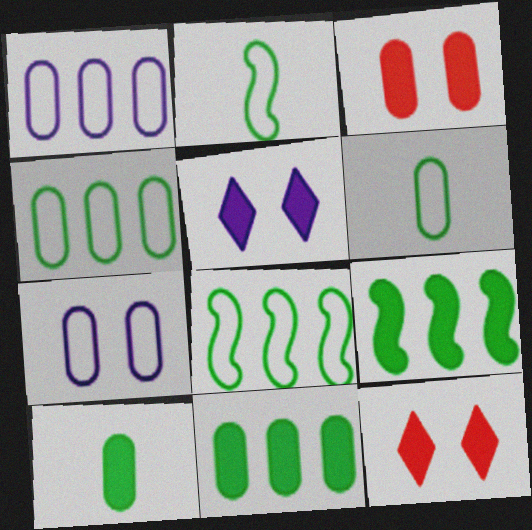[]